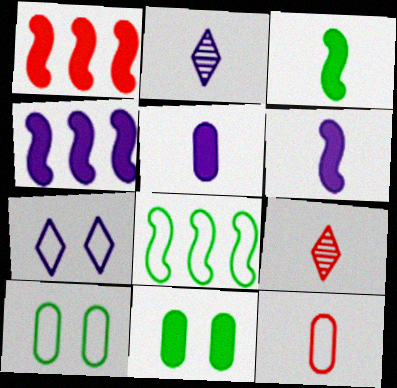[[1, 2, 10], 
[2, 3, 12], 
[4, 9, 10], 
[7, 8, 12]]